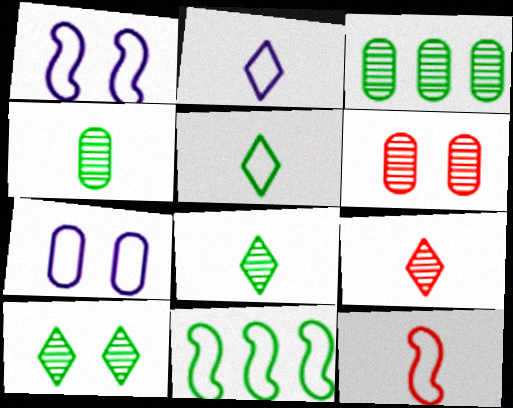[[1, 11, 12]]